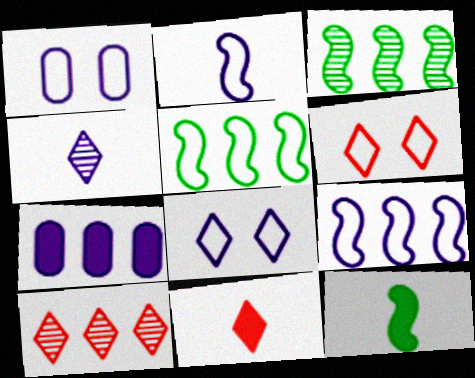[[1, 3, 11], 
[1, 10, 12], 
[5, 7, 10], 
[6, 10, 11]]